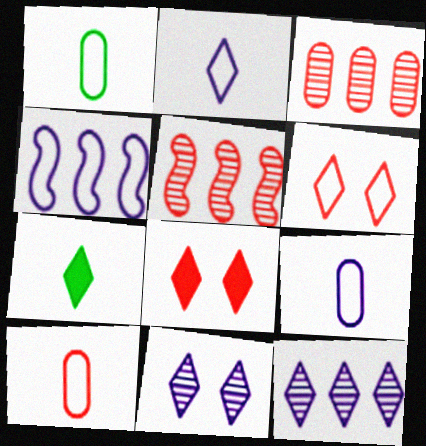[[1, 4, 6], 
[1, 9, 10], 
[5, 8, 10], 
[6, 7, 12]]